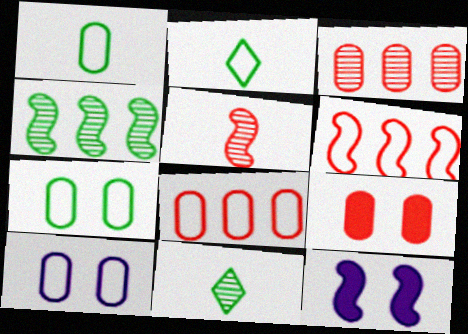[[1, 8, 10], 
[2, 3, 12], 
[2, 6, 10], 
[8, 11, 12]]